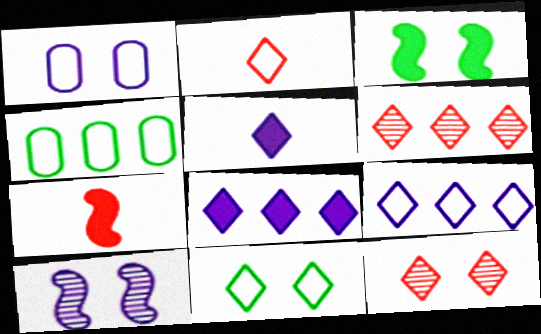[[1, 3, 12], 
[2, 9, 11], 
[5, 6, 11]]